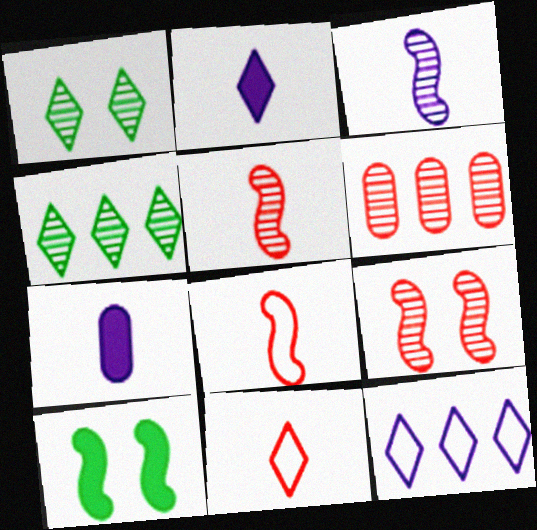[[1, 3, 6]]